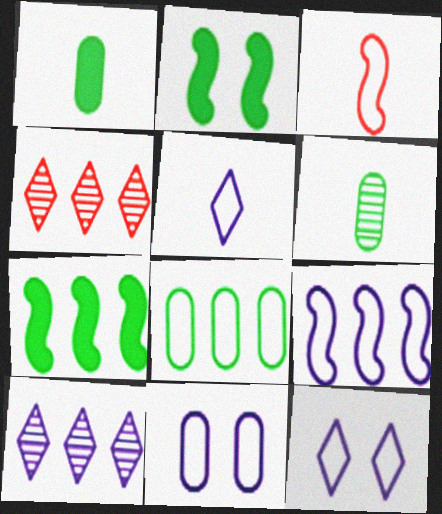[[3, 8, 12], 
[5, 9, 11]]